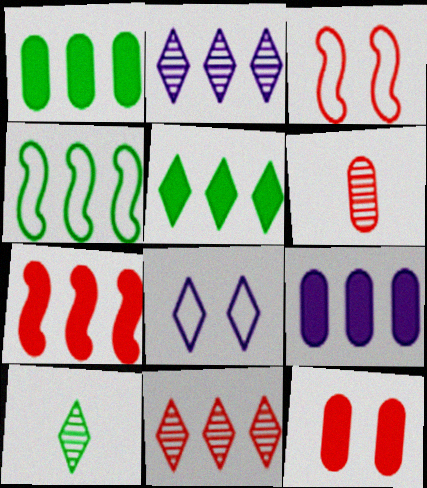[[3, 9, 10], 
[4, 9, 11], 
[5, 7, 9]]